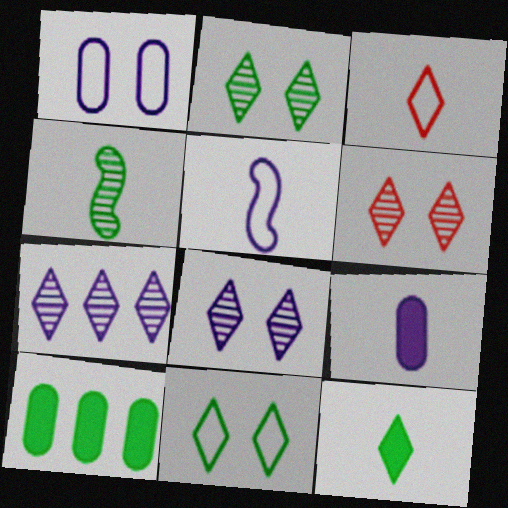[[2, 6, 8], 
[3, 4, 9], 
[4, 10, 11], 
[5, 6, 10]]